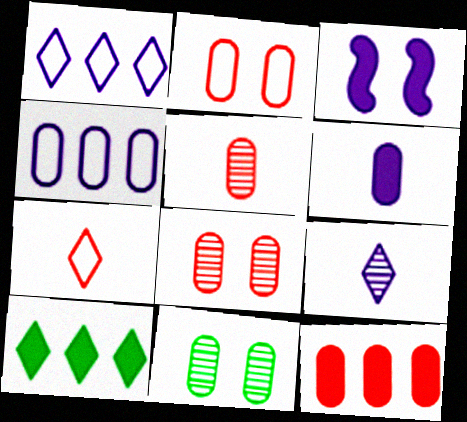[[2, 5, 12], 
[3, 4, 9]]